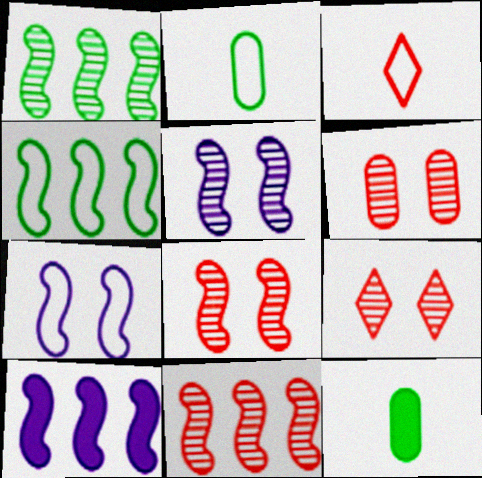[[2, 9, 10], 
[4, 10, 11], 
[6, 8, 9]]